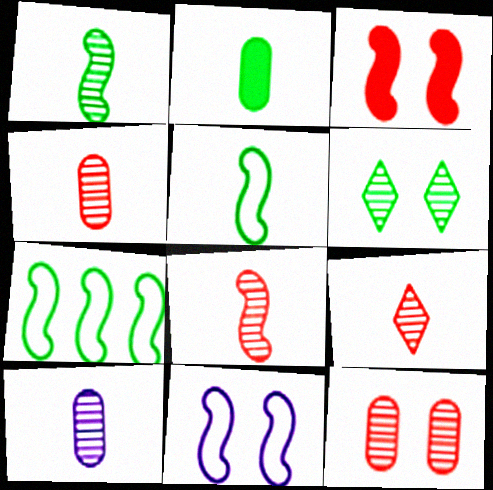[[1, 9, 10], 
[2, 6, 7], 
[4, 8, 9]]